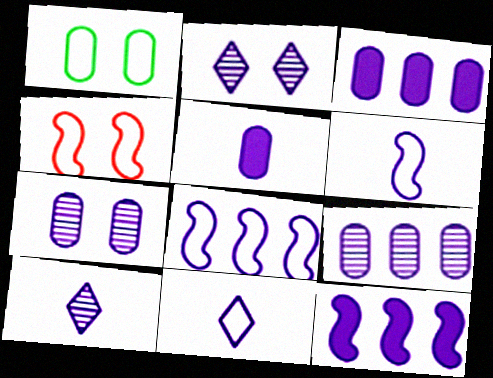[[2, 3, 6], 
[2, 5, 8], 
[5, 6, 10], 
[7, 11, 12]]